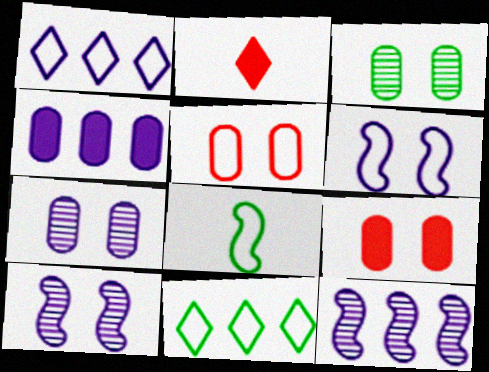[[1, 4, 12], 
[1, 5, 8]]